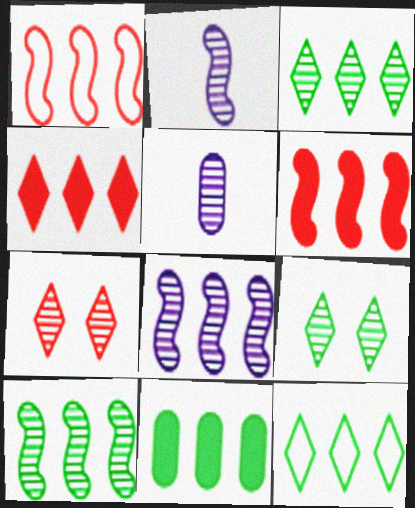[[5, 7, 10], 
[10, 11, 12]]